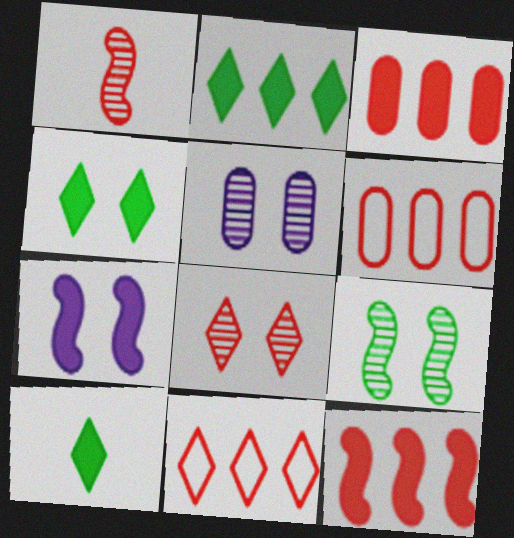[[2, 4, 10], 
[3, 7, 10], 
[5, 8, 9]]